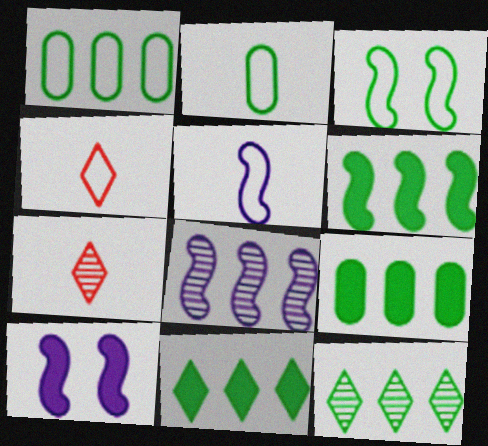[[1, 6, 12], 
[1, 7, 10], 
[2, 4, 5], 
[5, 8, 10], 
[6, 9, 11]]